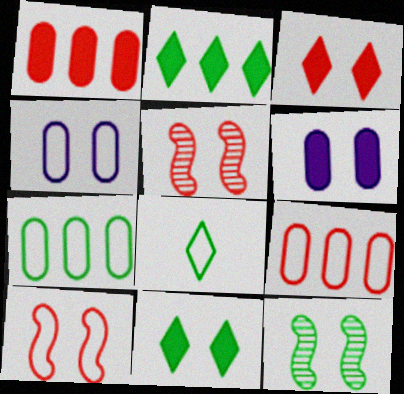[[3, 4, 12], 
[4, 5, 11]]